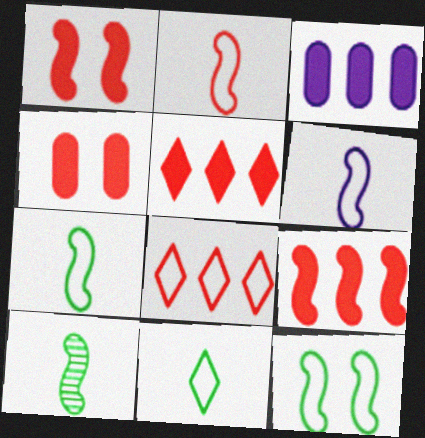[[2, 6, 7]]